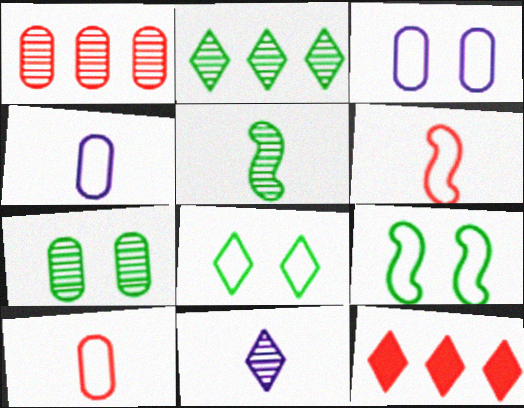[[2, 5, 7], 
[3, 5, 12], 
[8, 11, 12]]